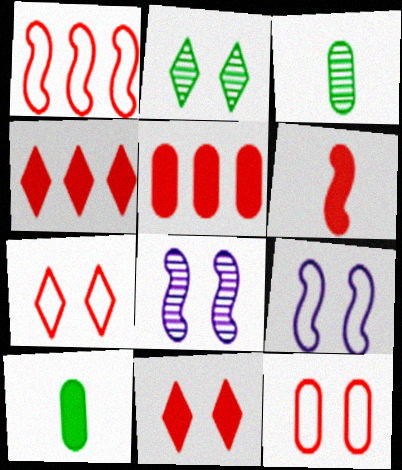[[3, 4, 9], 
[5, 6, 11]]